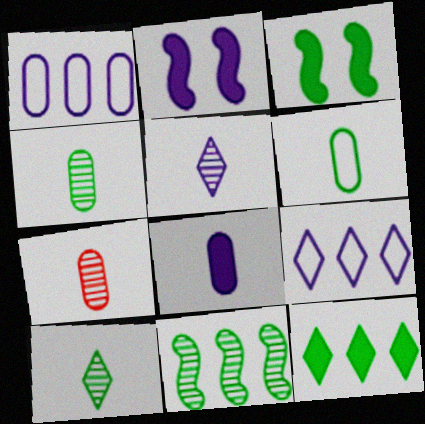[[1, 2, 5], 
[3, 7, 9], 
[6, 7, 8]]